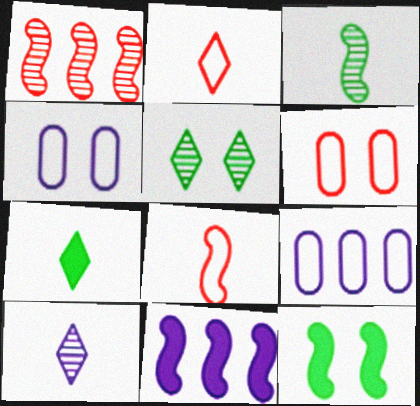[[1, 4, 7], 
[2, 7, 10], 
[4, 10, 11]]